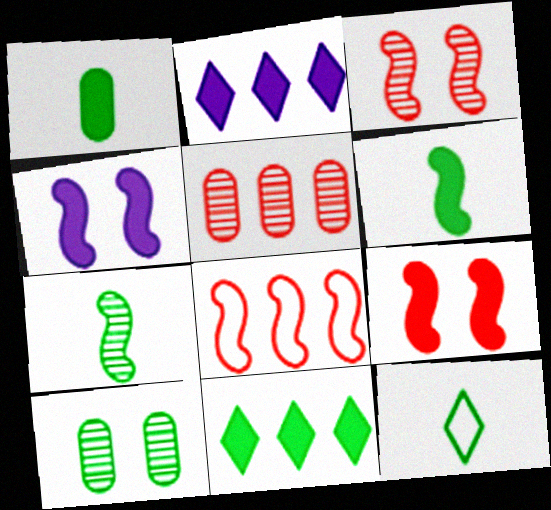[[1, 2, 9], 
[1, 7, 12], 
[4, 5, 12], 
[4, 7, 8]]